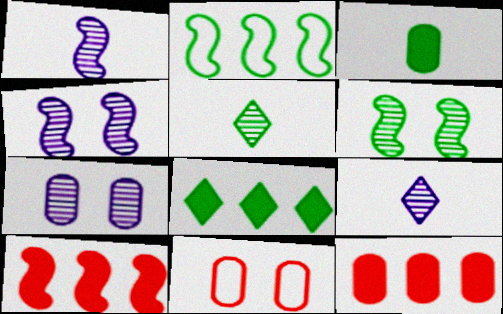[[1, 8, 11]]